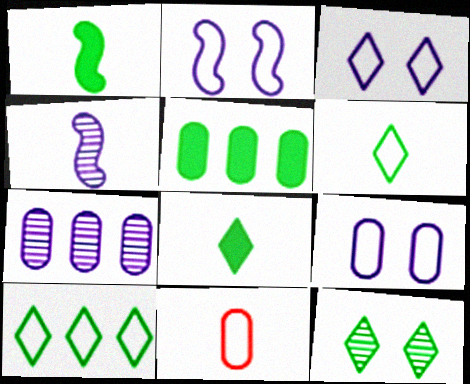[[2, 3, 9], 
[2, 10, 11], 
[4, 8, 11], 
[8, 10, 12]]